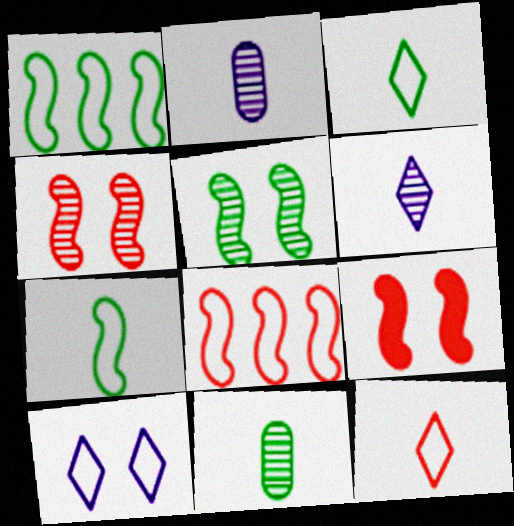[]